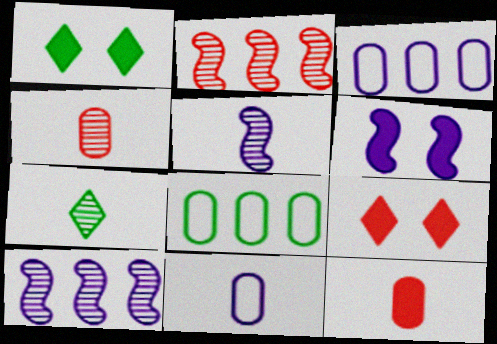[[1, 2, 11], 
[4, 5, 7], 
[5, 8, 9]]